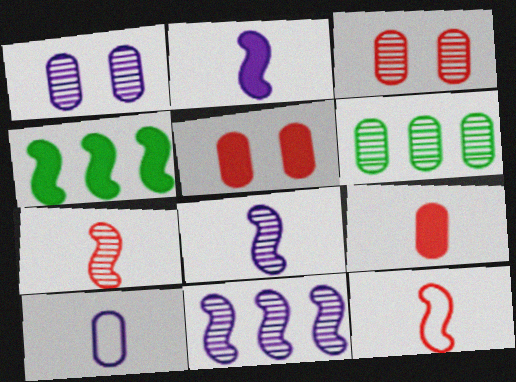[[5, 6, 10]]